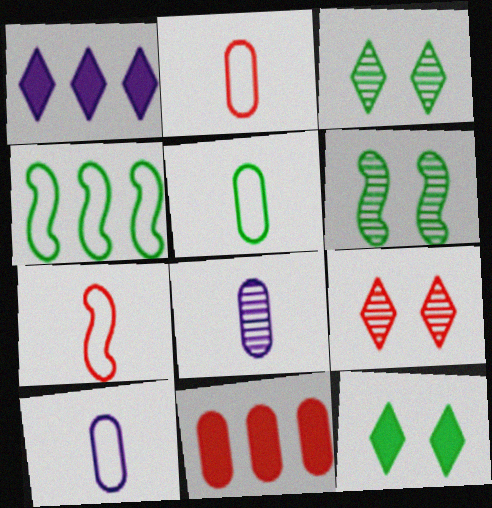[[1, 2, 6], 
[2, 5, 10], 
[7, 9, 11]]